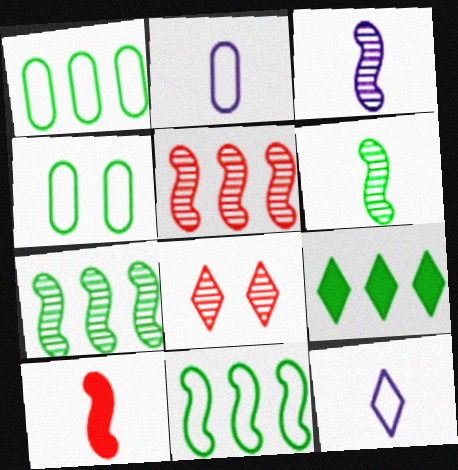[[1, 7, 9], 
[4, 6, 9], 
[8, 9, 12]]